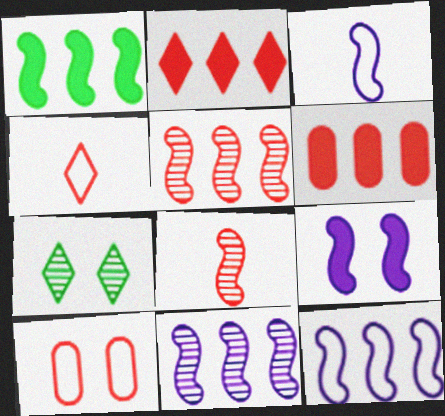[[1, 5, 12], 
[2, 8, 10], 
[3, 6, 7], 
[3, 9, 11], 
[7, 9, 10]]